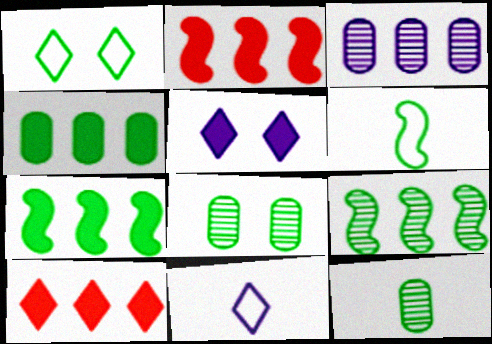[[1, 7, 12], 
[2, 8, 11]]